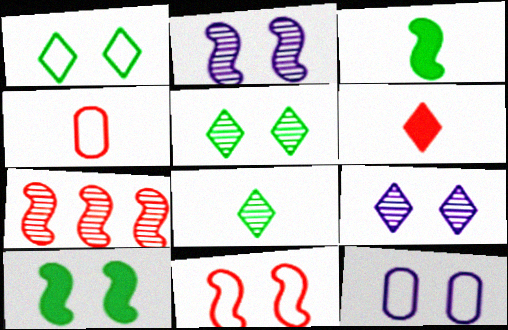[[1, 11, 12], 
[2, 10, 11]]